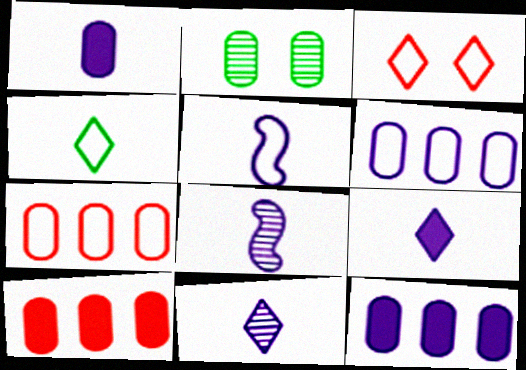[[1, 2, 7], 
[1, 5, 11]]